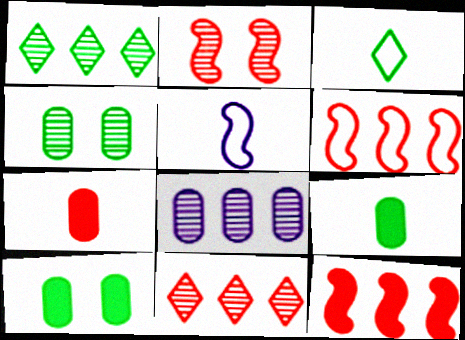[[5, 10, 11]]